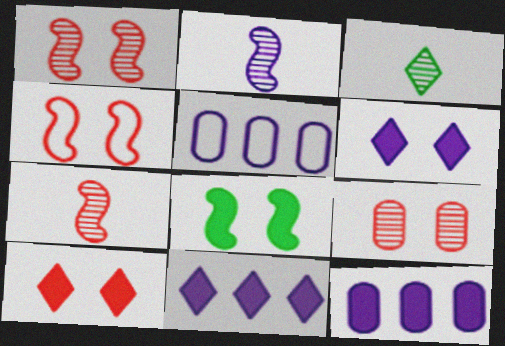[[2, 5, 6], 
[3, 4, 12], 
[4, 9, 10]]